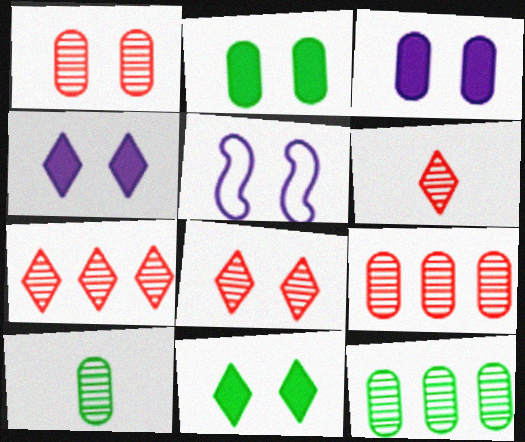[[1, 5, 11], 
[2, 5, 8], 
[6, 7, 8]]